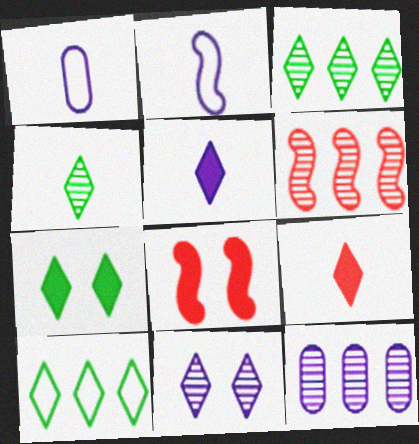[[1, 3, 8], 
[1, 6, 7], 
[3, 6, 12], 
[4, 7, 10], 
[9, 10, 11]]